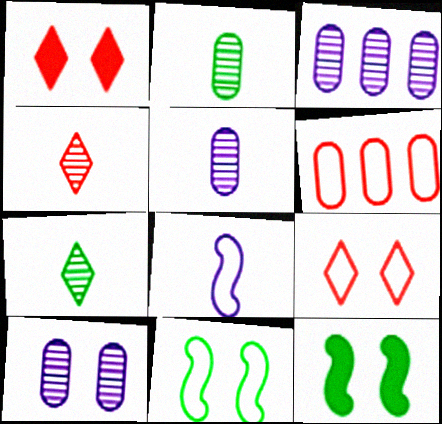[[1, 10, 11], 
[3, 5, 10], 
[9, 10, 12]]